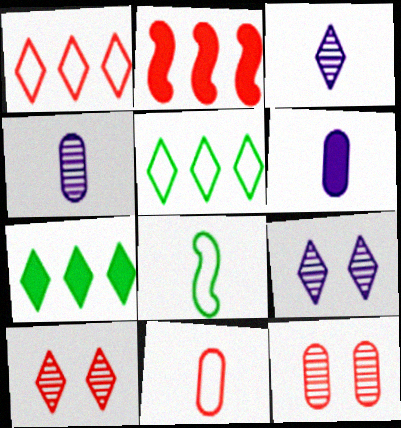[[2, 10, 11]]